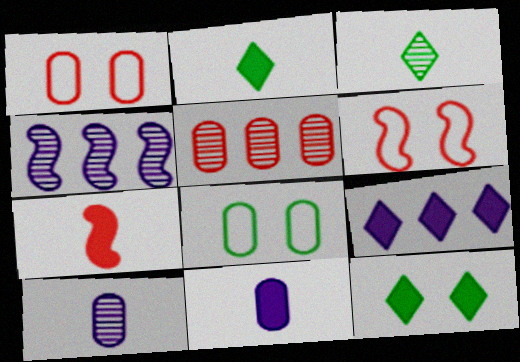[[1, 2, 4], 
[2, 7, 11], 
[5, 8, 11]]